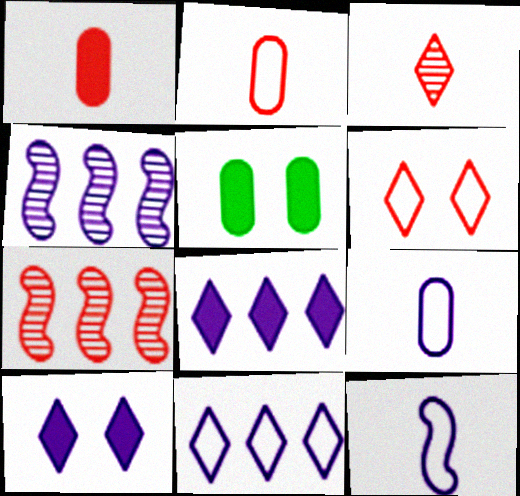[[1, 6, 7], 
[4, 9, 10]]